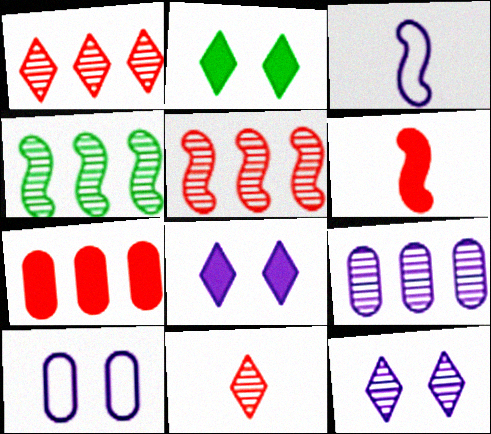[[1, 4, 9], 
[3, 8, 9]]